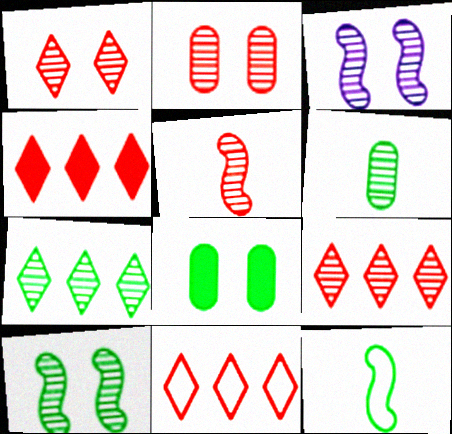[[2, 5, 9], 
[3, 6, 9], 
[4, 9, 11], 
[6, 7, 10], 
[7, 8, 12]]